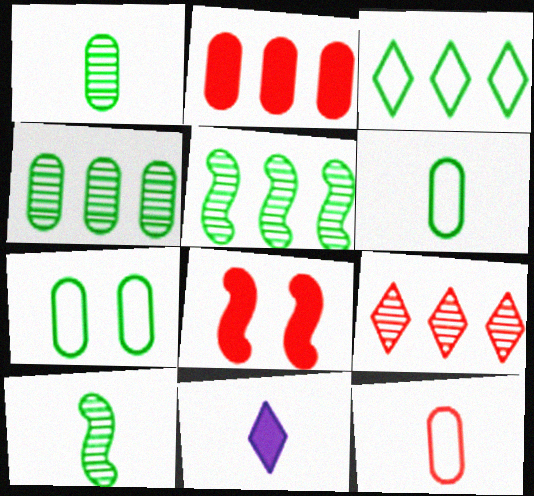[[8, 9, 12], 
[10, 11, 12]]